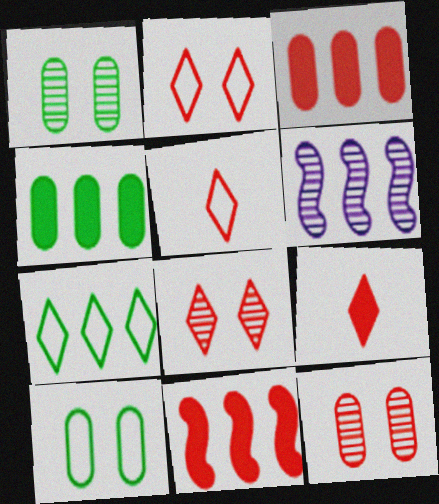[[3, 6, 7], 
[5, 11, 12], 
[6, 9, 10]]